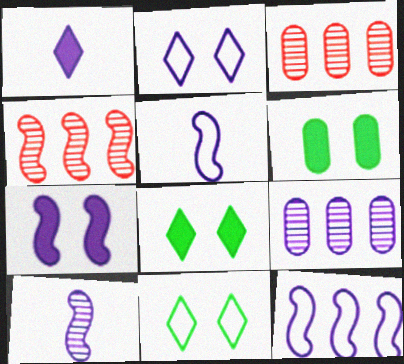[[3, 5, 8], 
[7, 10, 12]]